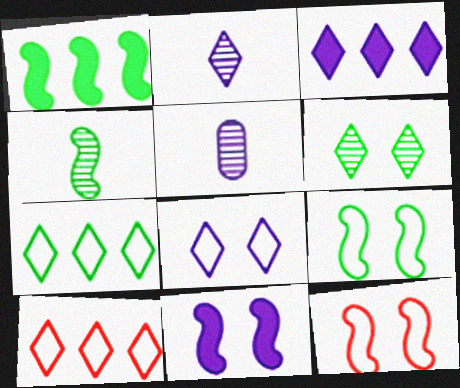[[1, 4, 9], 
[2, 3, 8]]